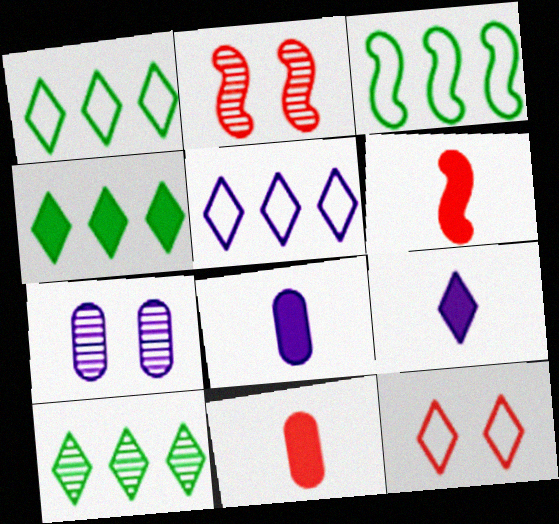[[1, 2, 8], 
[1, 4, 10], 
[1, 6, 7], 
[9, 10, 12]]